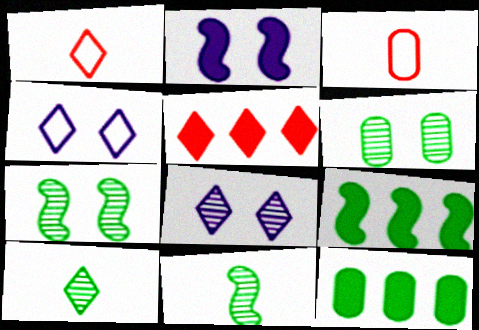[[3, 8, 9], 
[4, 5, 10]]